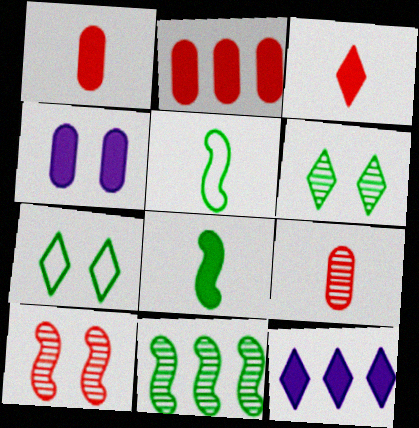[[4, 7, 10]]